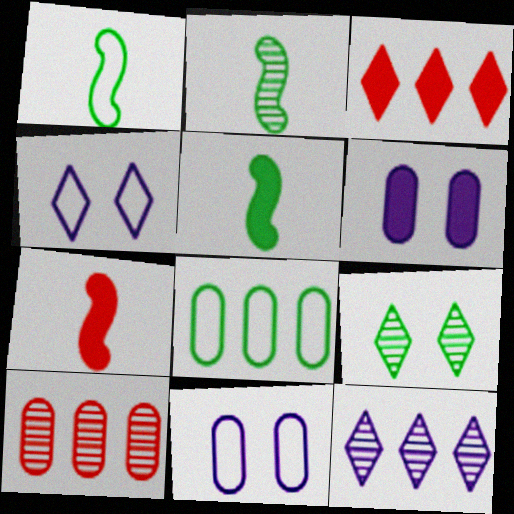[[1, 2, 5], 
[2, 3, 11], 
[3, 5, 6], 
[4, 5, 10], 
[5, 8, 9]]